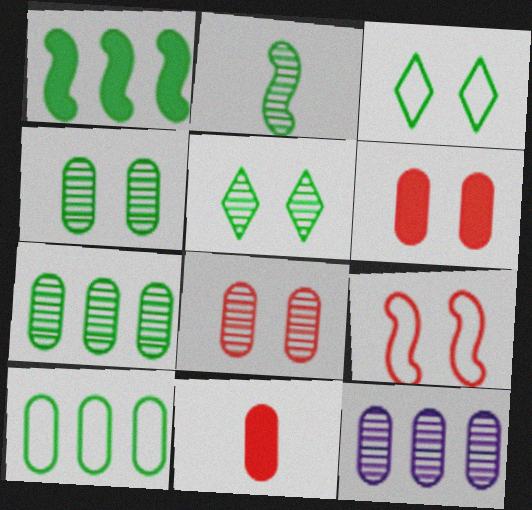[[2, 5, 7]]